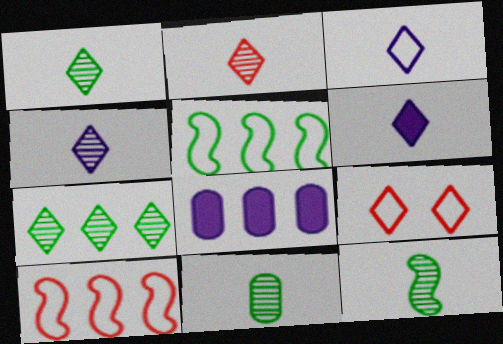[[1, 2, 4], 
[1, 11, 12], 
[3, 4, 6], 
[6, 7, 9], 
[7, 8, 10], 
[8, 9, 12]]